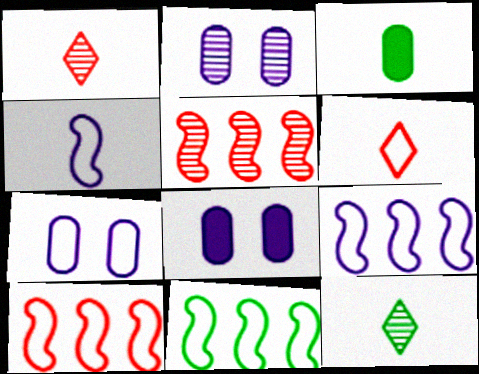[[1, 3, 4], 
[1, 8, 11], 
[2, 5, 12], 
[2, 7, 8], 
[6, 7, 11], 
[8, 10, 12], 
[9, 10, 11]]